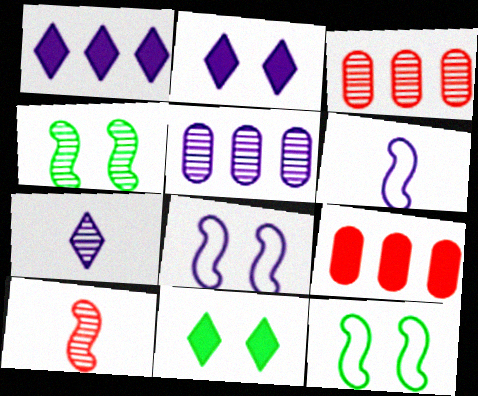[[2, 5, 6], 
[3, 4, 7], 
[3, 6, 11], 
[7, 9, 12]]